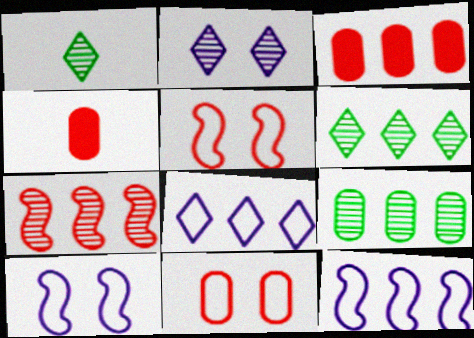[[1, 3, 10], 
[3, 6, 12], 
[4, 6, 10]]